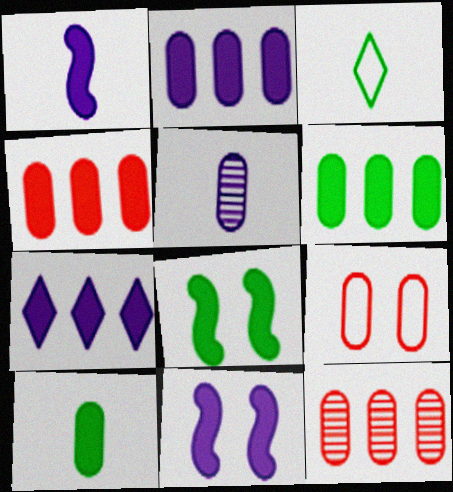[[2, 4, 6], 
[3, 11, 12], 
[5, 6, 9]]